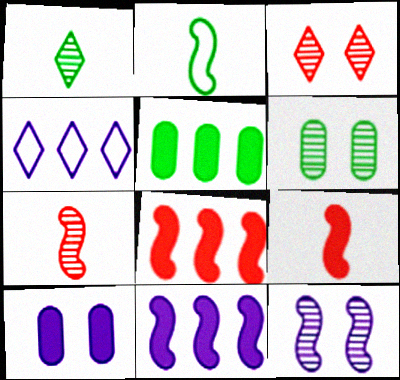[[2, 8, 12], 
[3, 6, 12], 
[4, 6, 9]]